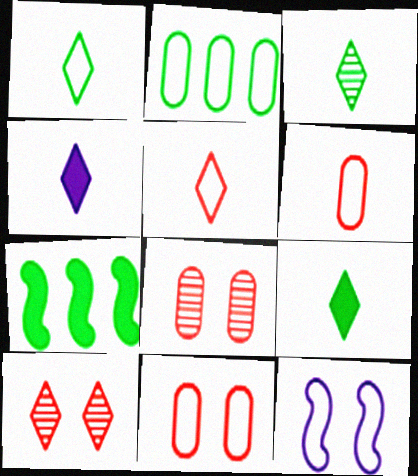[[1, 3, 9], 
[2, 5, 12], 
[3, 4, 5]]